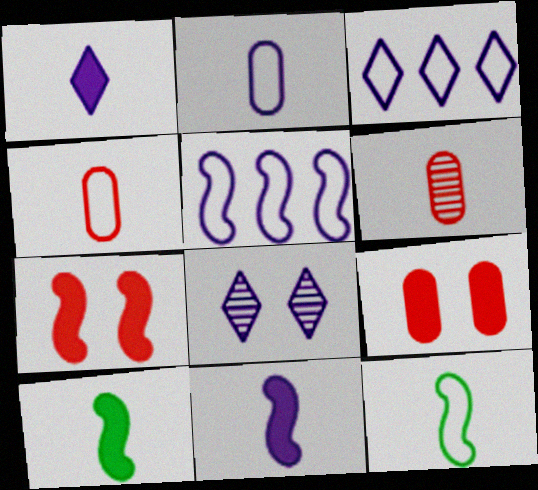[[1, 3, 8], 
[1, 6, 12]]